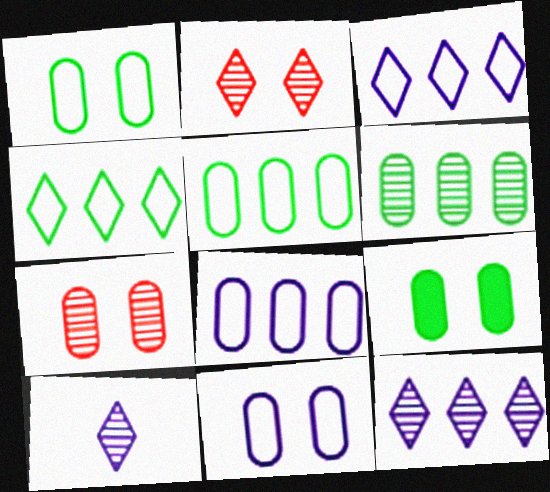[[7, 9, 11]]